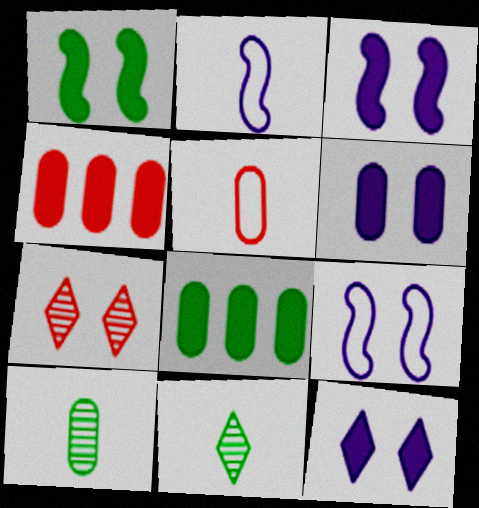[[2, 7, 8], 
[3, 6, 12], 
[4, 9, 11]]